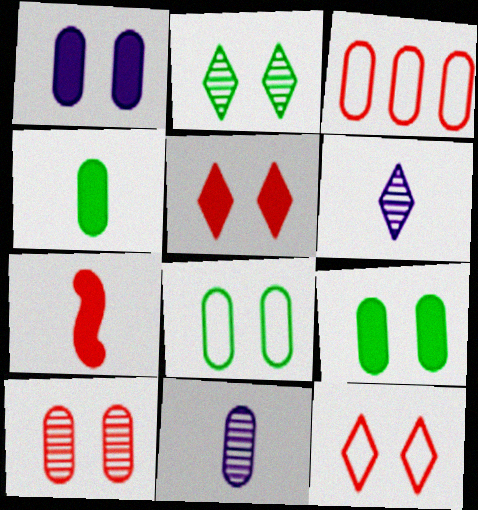[[1, 8, 10], 
[3, 9, 11]]